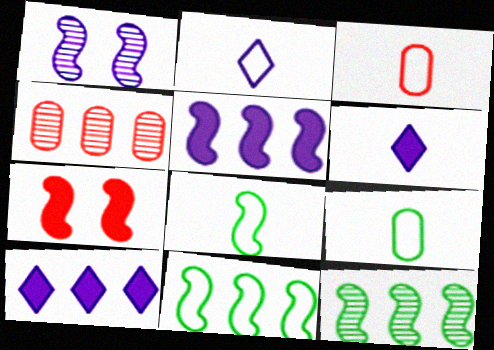[[2, 3, 8], 
[4, 10, 11]]